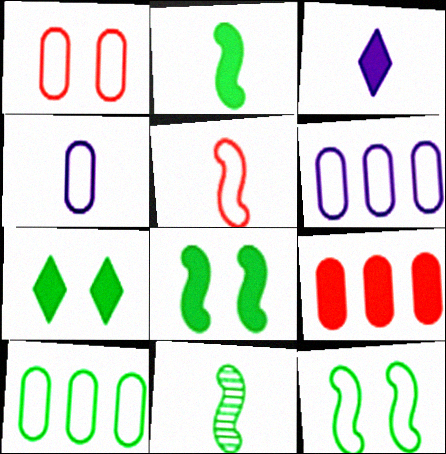[[1, 4, 10], 
[3, 8, 9], 
[7, 10, 11]]